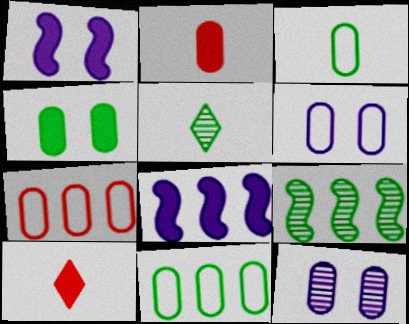[[1, 5, 7], 
[2, 11, 12], 
[3, 6, 7], 
[4, 8, 10], 
[6, 9, 10]]